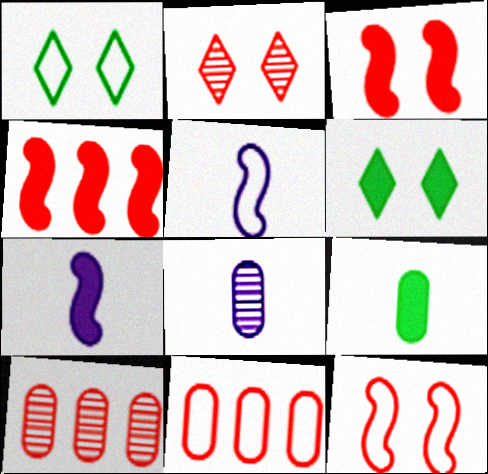[[1, 4, 8], 
[1, 5, 11], 
[1, 7, 10], 
[5, 6, 10]]